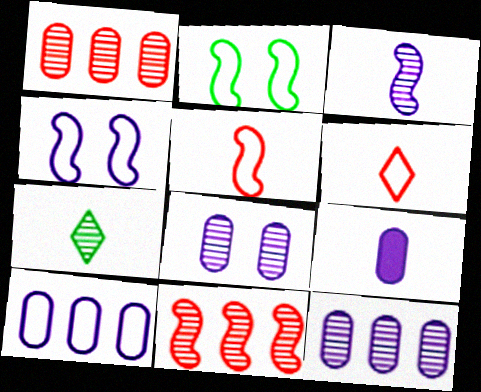[[2, 6, 10], 
[5, 7, 9], 
[7, 8, 11], 
[8, 9, 10]]